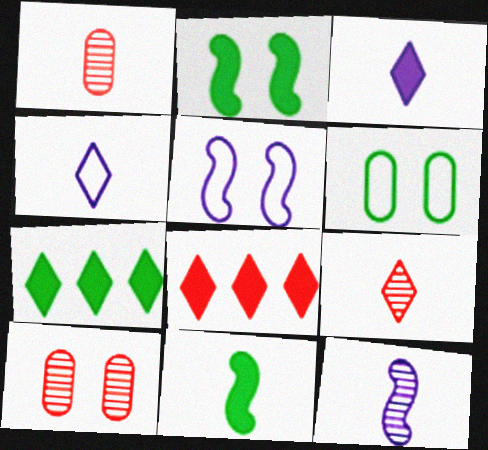[[1, 4, 11], 
[1, 5, 7], 
[6, 8, 12]]